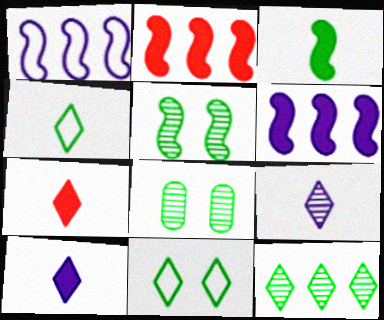[[1, 7, 8], 
[4, 7, 9]]